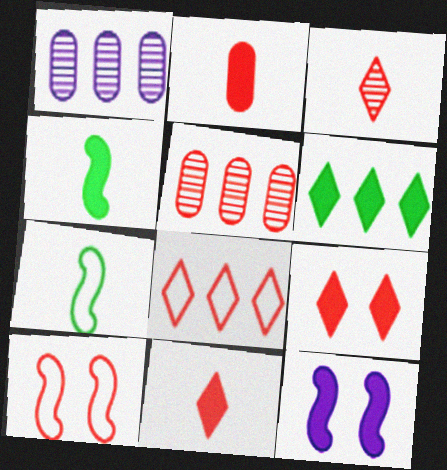[[1, 7, 9], 
[2, 6, 12], 
[3, 8, 9], 
[5, 10, 11]]